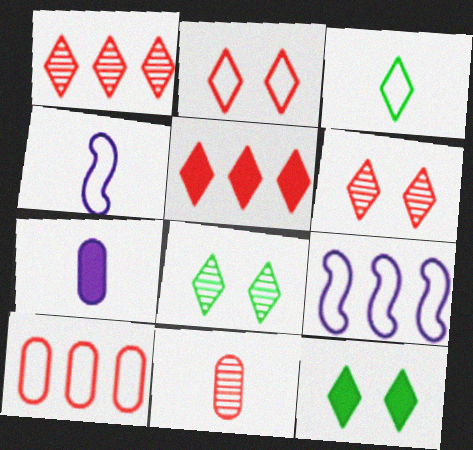[[9, 11, 12]]